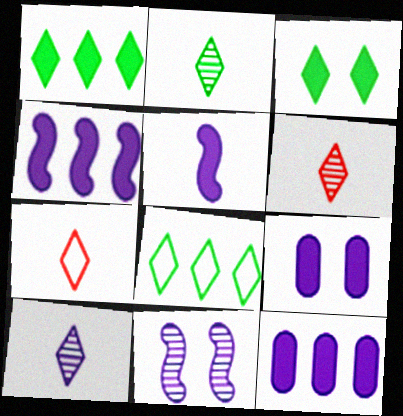[[2, 3, 8], 
[2, 6, 10]]